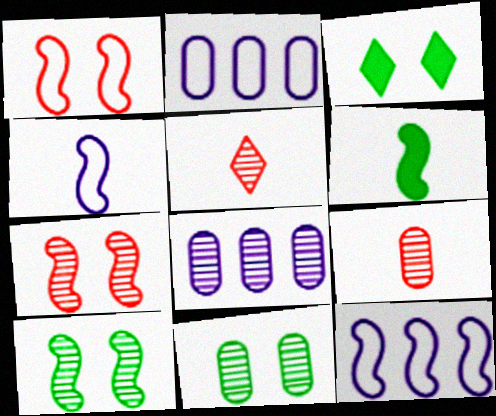[[3, 9, 12], 
[5, 8, 10], 
[6, 7, 12], 
[8, 9, 11]]